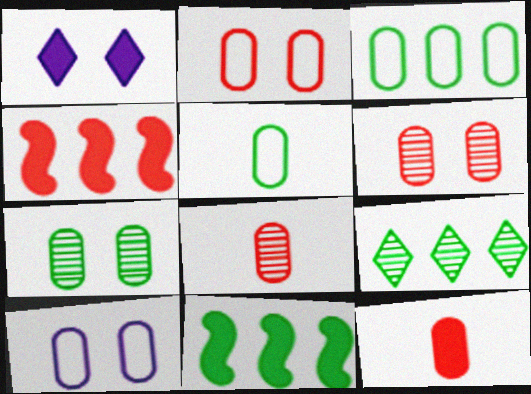[[1, 11, 12], 
[3, 9, 11]]